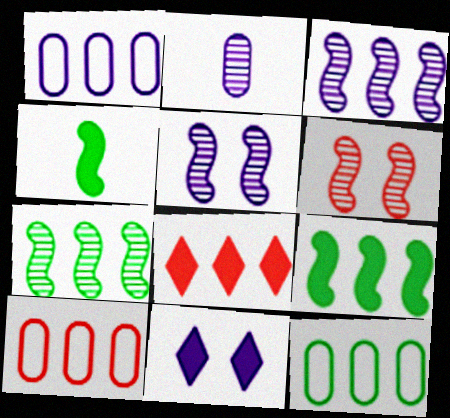[[1, 7, 8], 
[1, 10, 12], 
[3, 8, 12]]